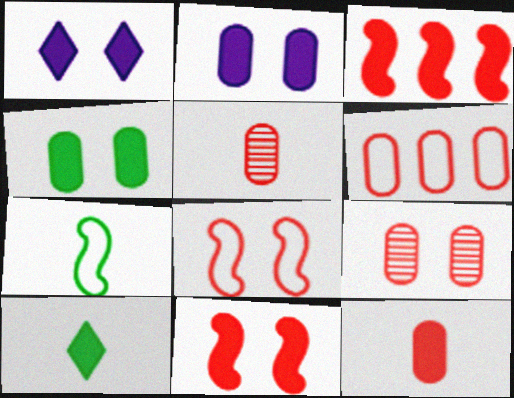[[1, 4, 11], 
[2, 3, 10], 
[6, 9, 12]]